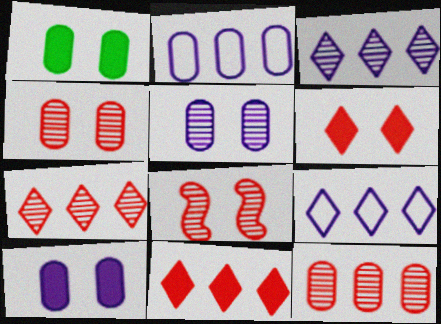[]